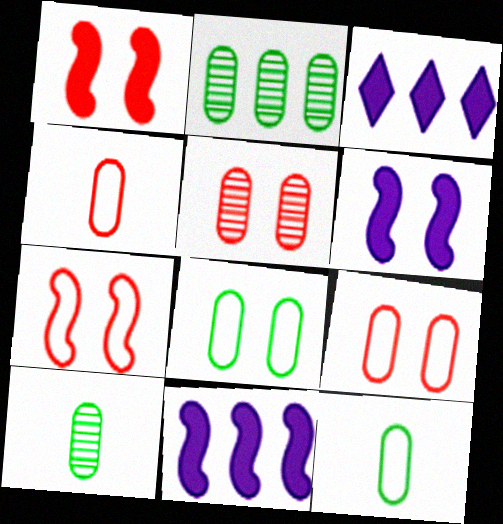[[3, 7, 10]]